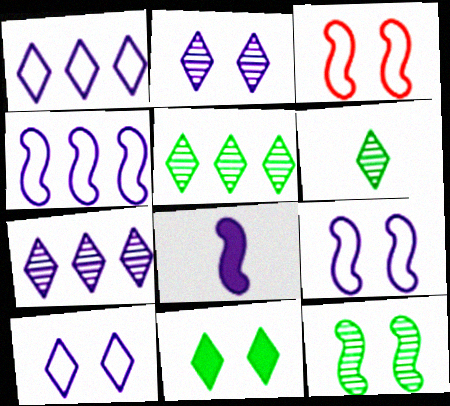[]